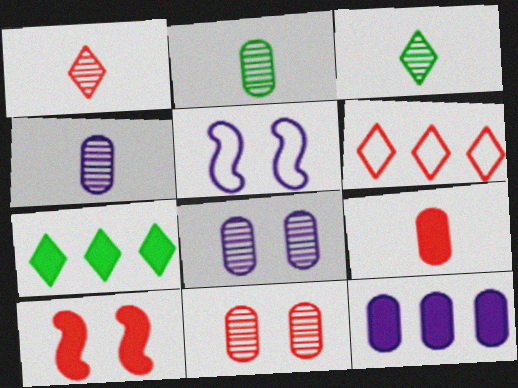[]